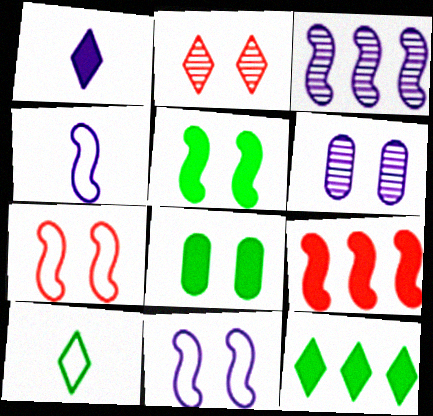[[1, 8, 9], 
[2, 8, 11], 
[6, 9, 10]]